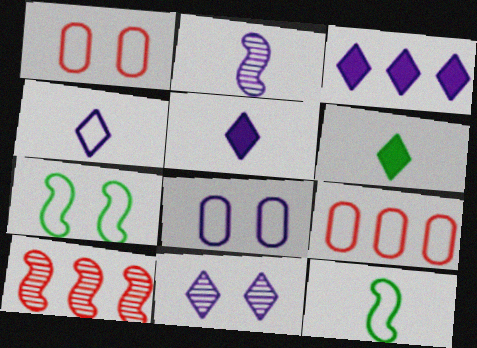[[2, 3, 8], 
[3, 4, 11], 
[4, 7, 9], 
[6, 8, 10]]